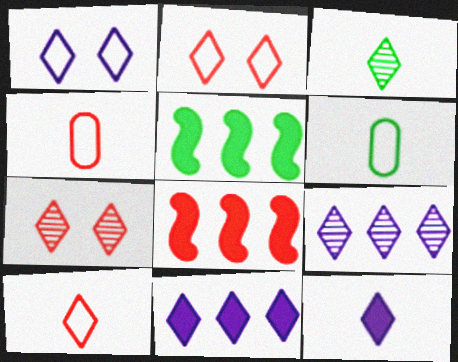[[1, 9, 12], 
[2, 3, 11], 
[3, 7, 9], 
[3, 10, 12], 
[4, 7, 8]]